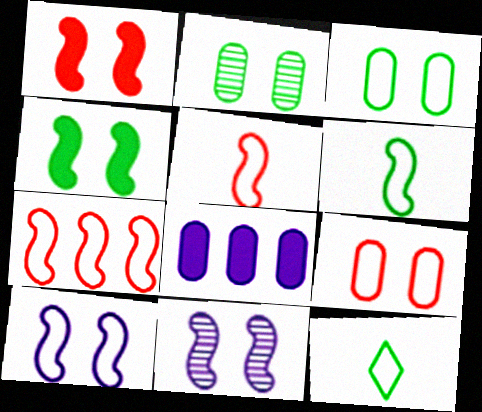[[6, 7, 10]]